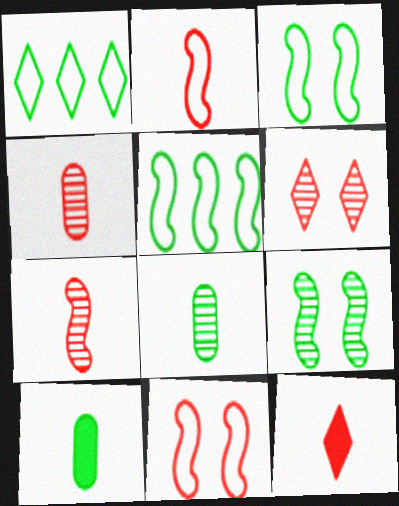[[1, 9, 10], 
[2, 4, 12]]